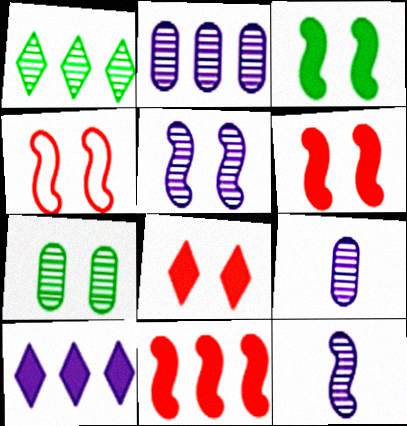[[3, 4, 5]]